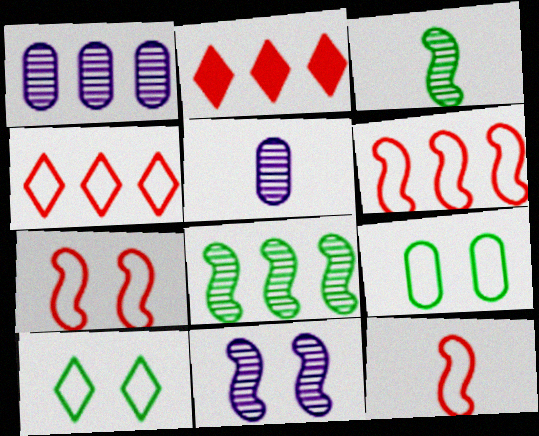[[6, 7, 12]]